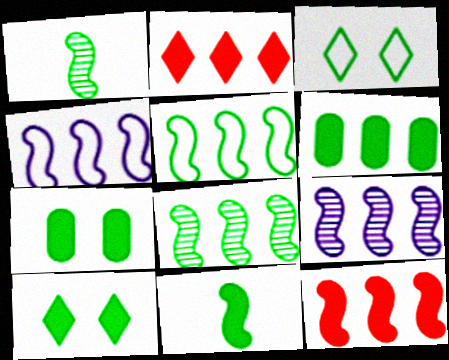[[1, 3, 6], 
[4, 8, 12], 
[5, 9, 12], 
[6, 10, 11]]